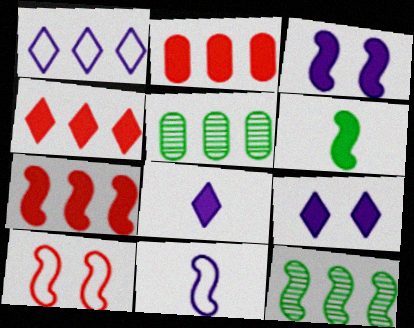[[1, 2, 12], 
[1, 5, 7], 
[2, 4, 7], 
[2, 6, 9], 
[3, 6, 7], 
[5, 8, 10]]